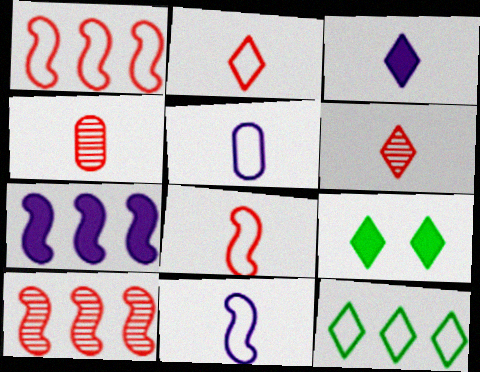[[5, 9, 10]]